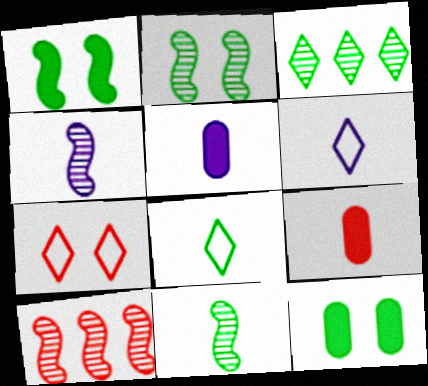[[2, 4, 10], 
[4, 5, 6], 
[4, 8, 9], 
[6, 9, 11], 
[6, 10, 12], 
[7, 9, 10]]